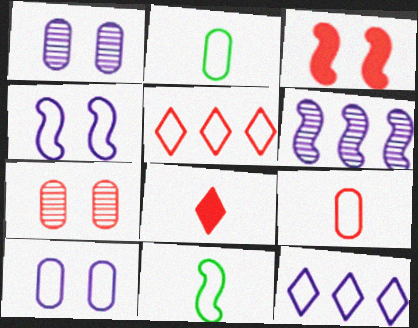[[2, 4, 5], 
[3, 6, 11], 
[5, 10, 11]]